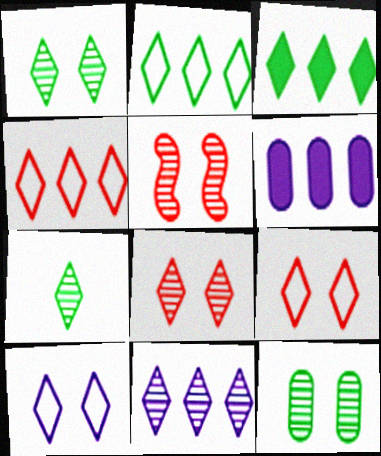[[3, 4, 11], 
[7, 8, 11]]